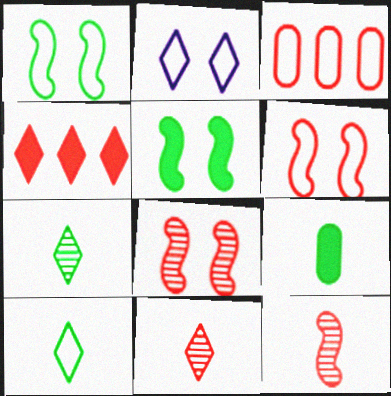[[2, 4, 7]]